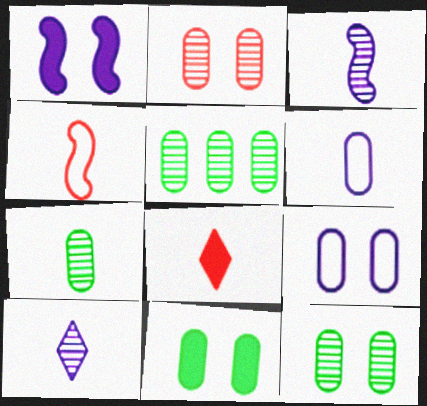[[2, 9, 11], 
[5, 7, 12]]